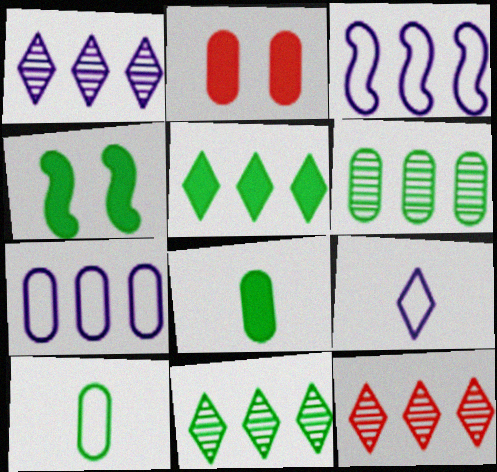[[1, 11, 12], 
[4, 5, 8], 
[4, 10, 11]]